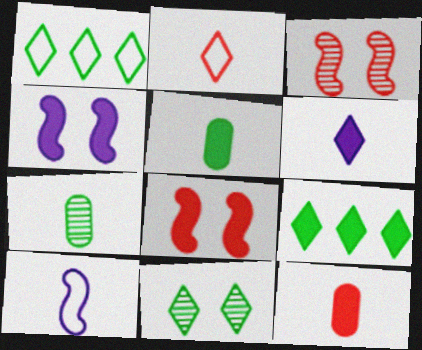[[4, 9, 12]]